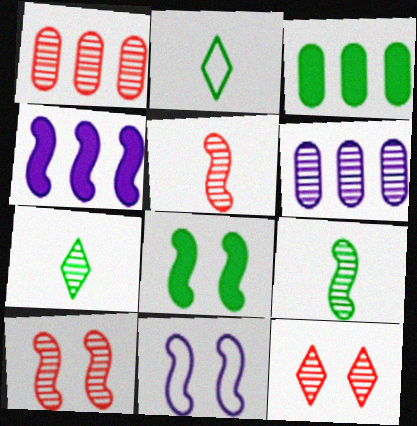[[1, 5, 12], 
[6, 7, 10], 
[6, 9, 12], 
[8, 10, 11]]